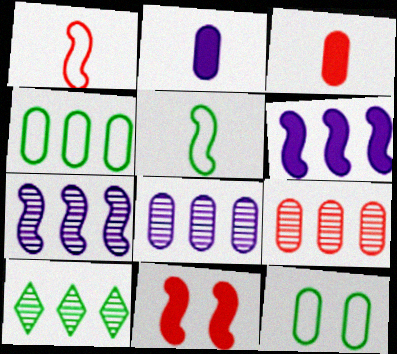[[2, 9, 12], 
[3, 8, 12], 
[5, 7, 11], 
[7, 9, 10]]